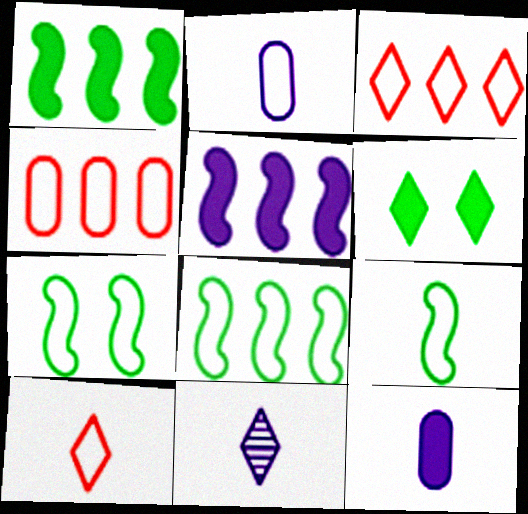[[2, 3, 7], 
[2, 9, 10], 
[3, 6, 11], 
[7, 8, 9]]